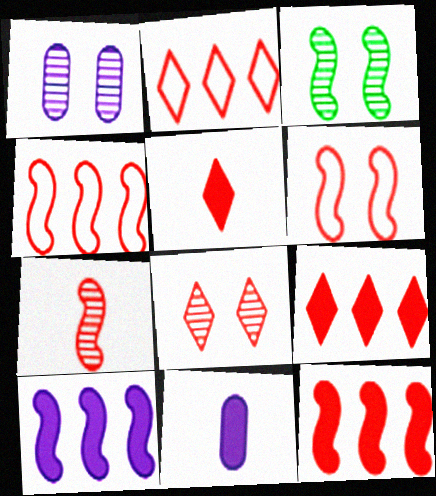[[1, 3, 8], 
[2, 3, 11], 
[2, 5, 8], 
[6, 7, 12]]